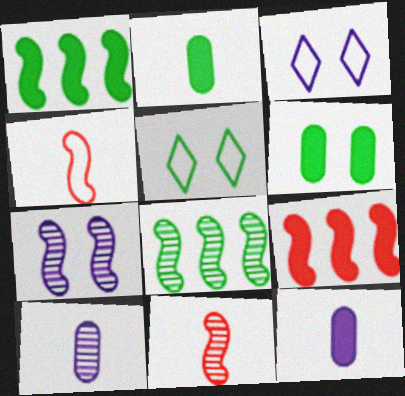[[1, 4, 7], 
[2, 5, 8], 
[5, 9, 10], 
[7, 8, 11]]